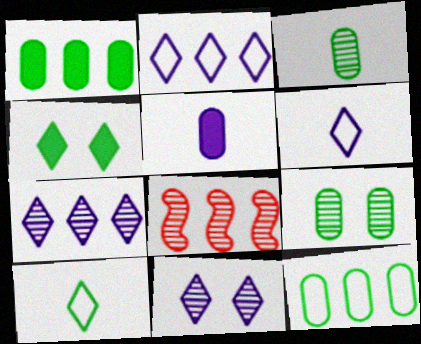[[1, 2, 8], 
[3, 8, 11]]